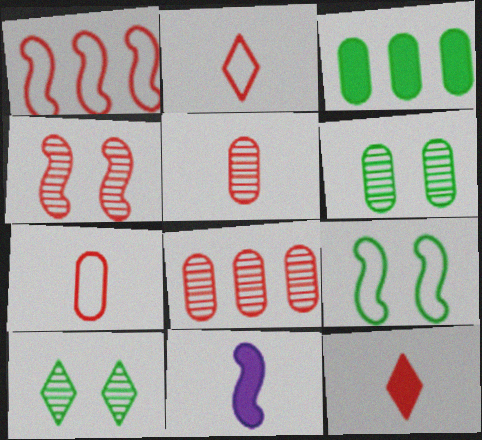[]